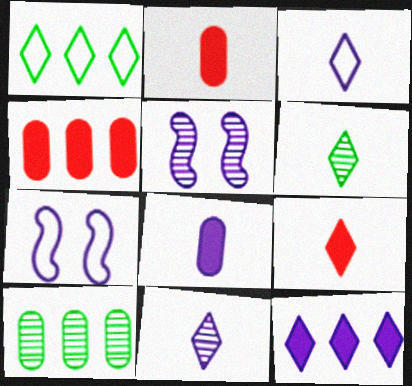[[1, 2, 5], 
[3, 6, 9], 
[4, 6, 7], 
[7, 9, 10]]